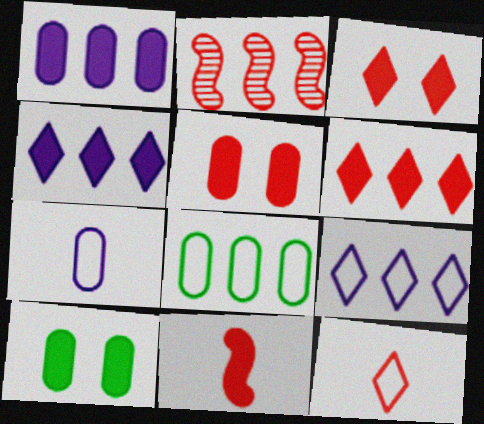[[2, 4, 8], 
[2, 5, 12], 
[4, 10, 11], 
[5, 6, 11]]